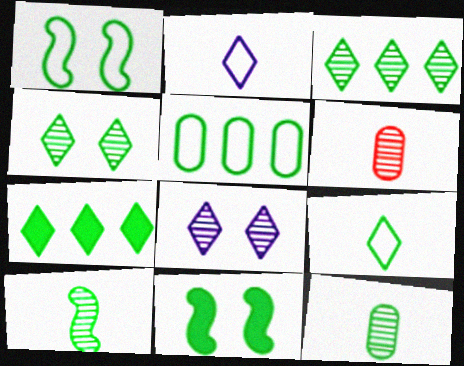[[1, 5, 9], 
[1, 7, 12], 
[4, 7, 9]]